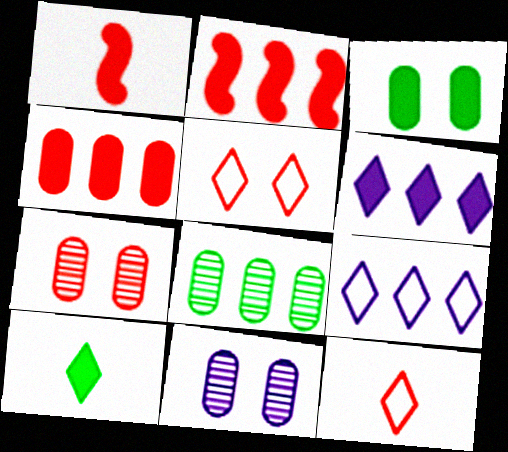[[1, 3, 6], 
[2, 7, 12], 
[2, 8, 9]]